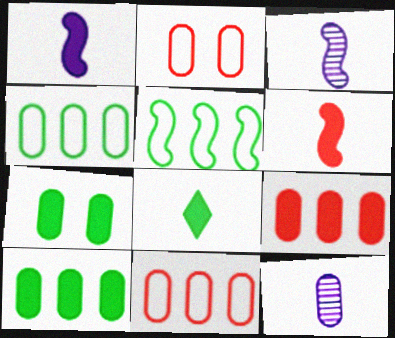[[2, 10, 12], 
[7, 11, 12]]